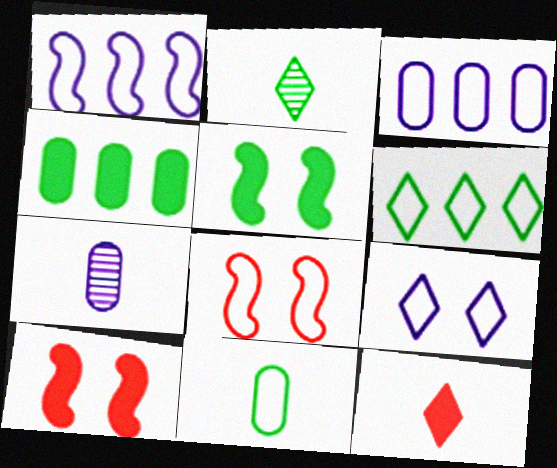[[2, 3, 10], 
[6, 7, 10]]